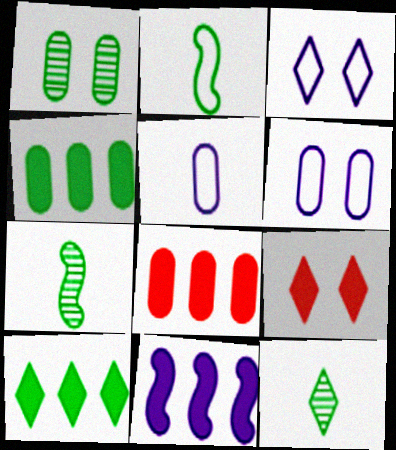[[1, 2, 10], 
[1, 5, 8], 
[3, 7, 8], 
[8, 10, 11]]